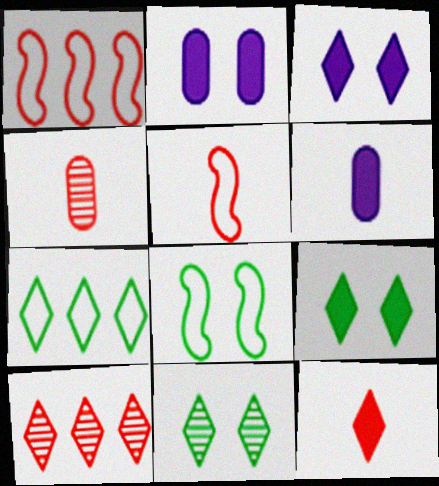[[1, 6, 11], 
[4, 5, 12], 
[6, 8, 10]]